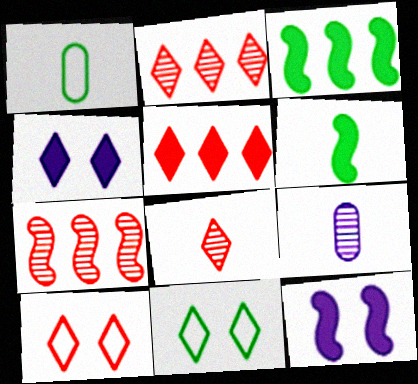[[1, 2, 12], 
[1, 4, 7], 
[3, 9, 10], 
[5, 8, 10]]